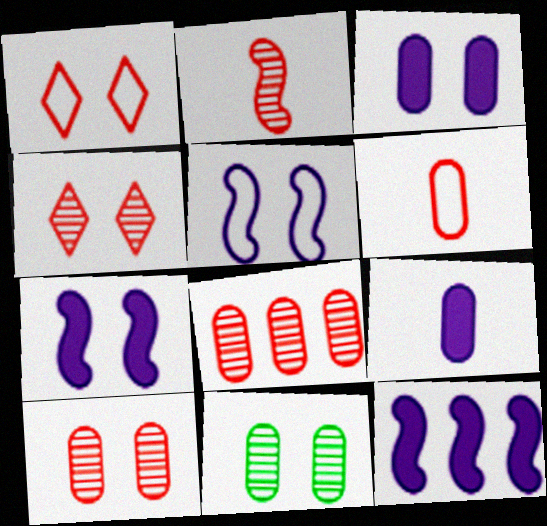[[1, 7, 11], 
[2, 4, 8]]